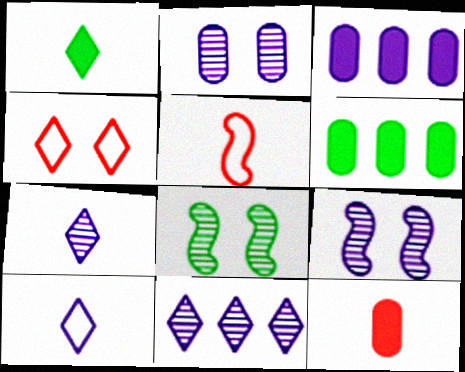[[1, 4, 11], 
[3, 9, 10]]